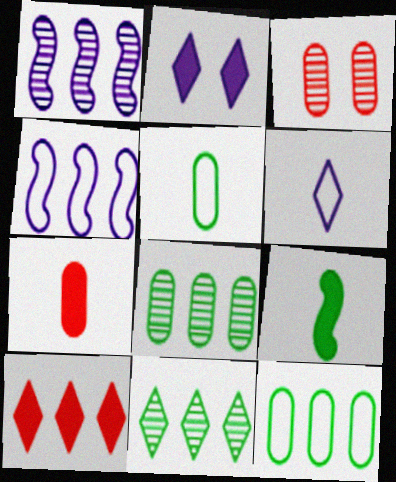[[1, 10, 12], 
[4, 8, 10]]